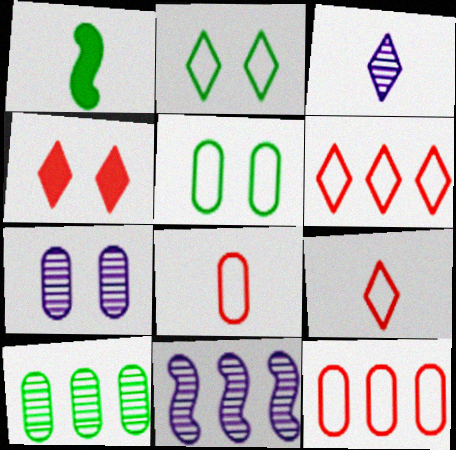[[1, 2, 10], 
[1, 3, 8], 
[1, 6, 7], 
[3, 7, 11]]